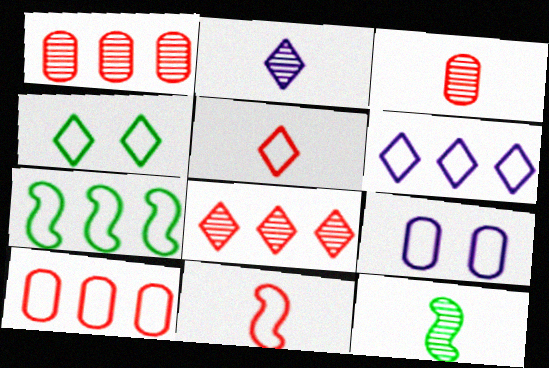[[2, 3, 12], 
[4, 5, 6], 
[5, 7, 9], 
[6, 7, 10]]